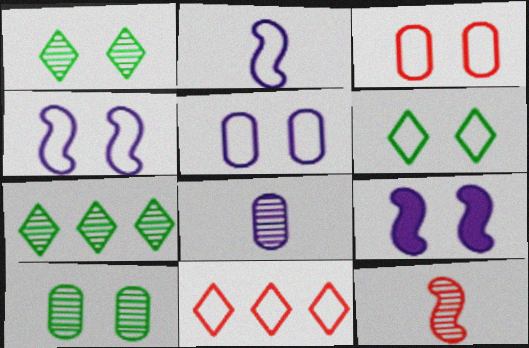[[1, 3, 9], 
[3, 4, 6]]